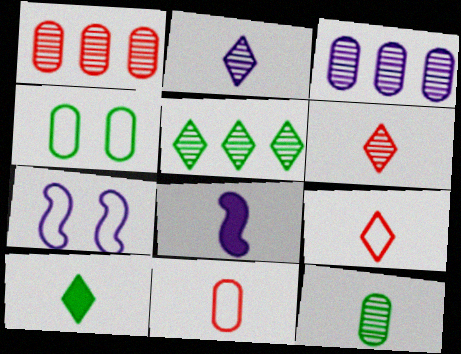[[1, 7, 10], 
[2, 9, 10], 
[8, 9, 12]]